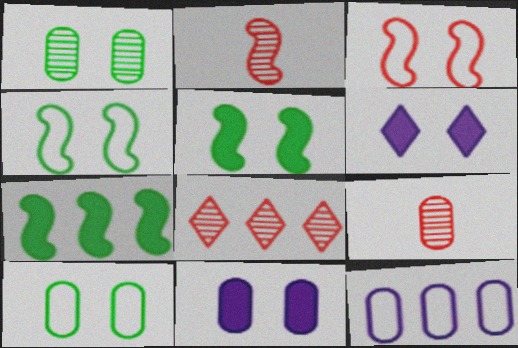[[1, 3, 6], 
[7, 8, 12]]